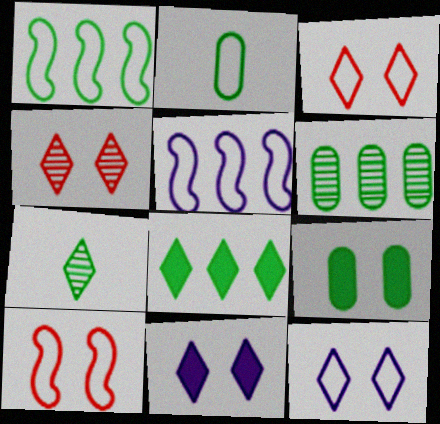[[1, 6, 8], 
[1, 7, 9], 
[2, 3, 5], 
[2, 6, 9]]